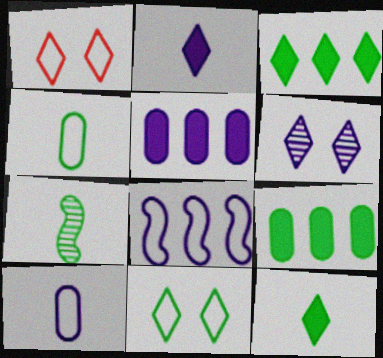[[1, 4, 8], 
[1, 5, 7], 
[4, 7, 12], 
[7, 9, 11]]